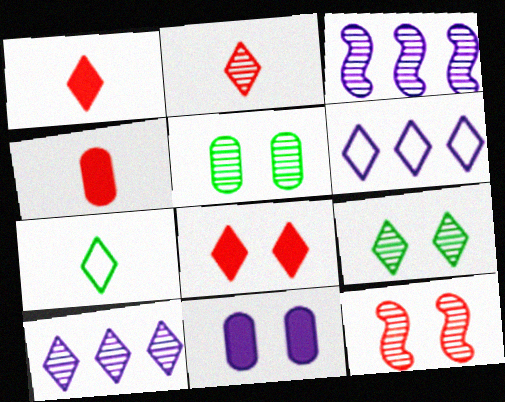[[1, 6, 9], 
[2, 3, 5], 
[2, 9, 10], 
[7, 8, 10]]